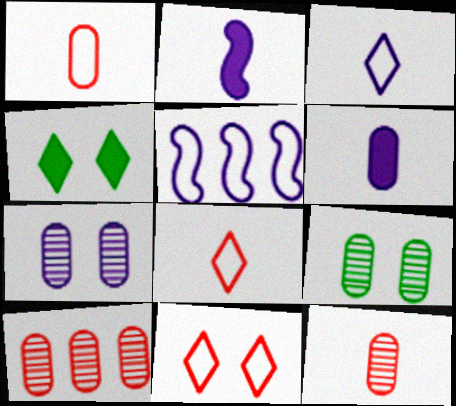[[4, 5, 12]]